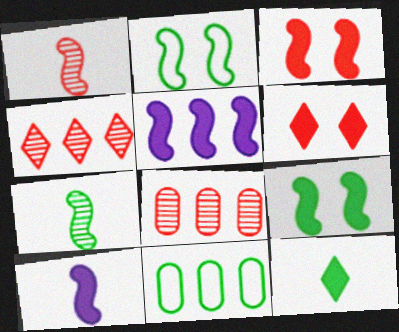[[1, 2, 5], 
[4, 5, 11]]